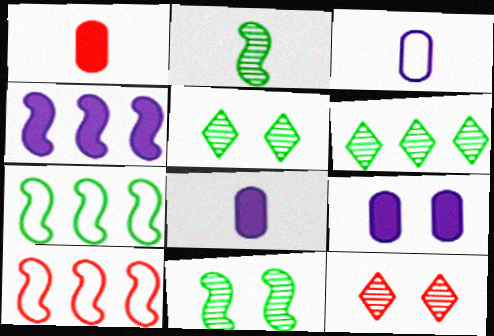[[1, 10, 12], 
[5, 8, 10], 
[7, 8, 12]]